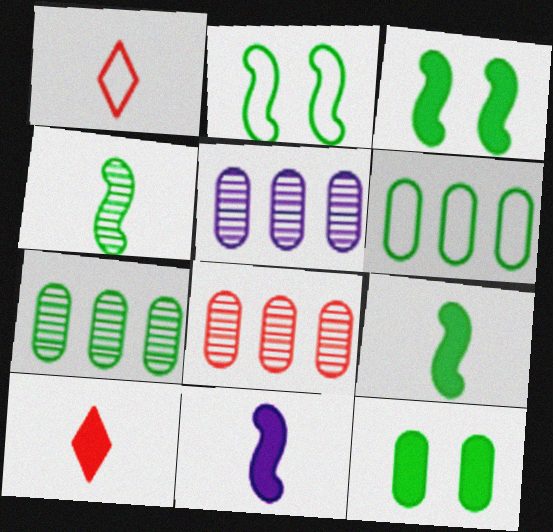[[1, 3, 5], 
[2, 5, 10], 
[5, 7, 8]]